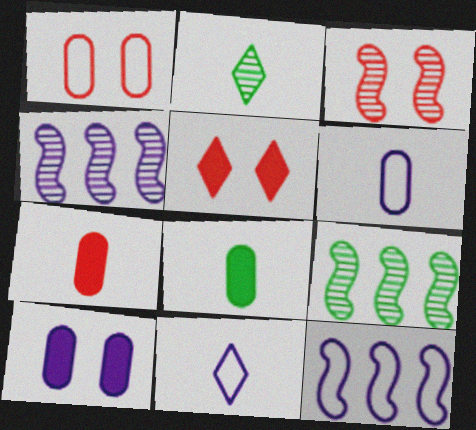[[1, 3, 5], 
[4, 10, 11], 
[5, 6, 9]]